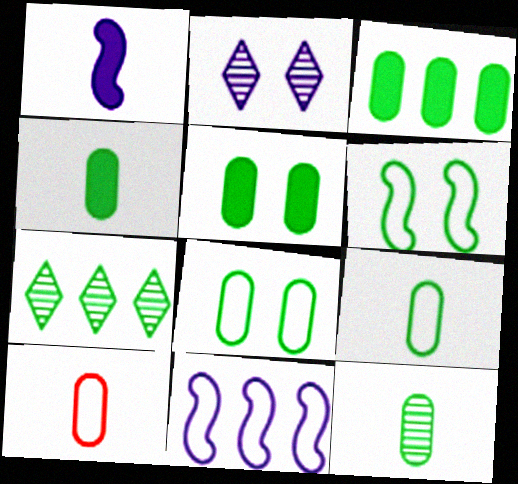[[3, 4, 5], 
[3, 8, 12], 
[4, 6, 7], 
[4, 9, 12]]